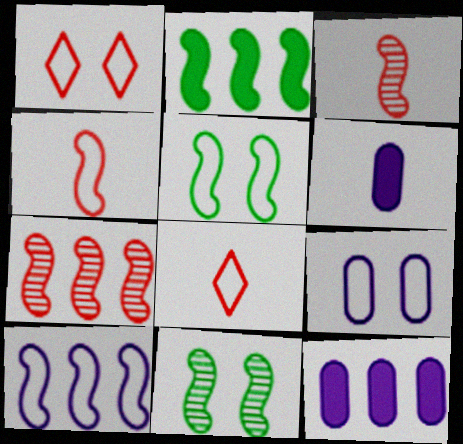[[1, 5, 9], 
[2, 7, 10], 
[4, 5, 10], 
[8, 11, 12]]